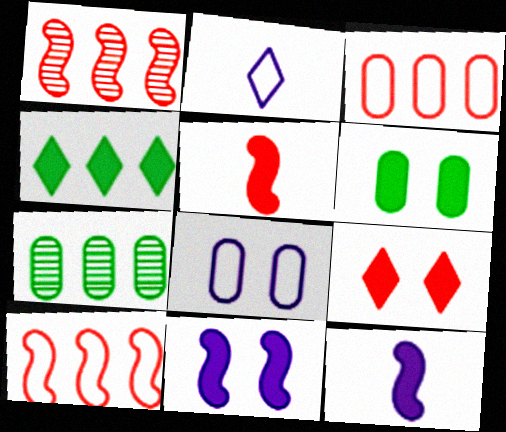[[1, 2, 6], 
[6, 9, 11]]